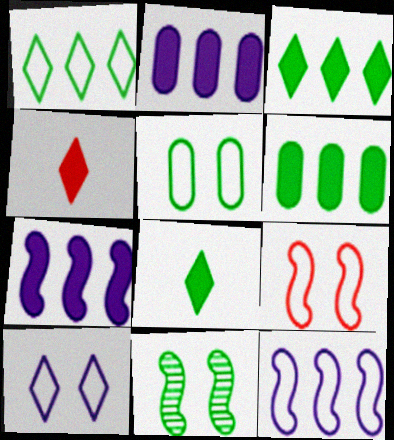[[5, 9, 10]]